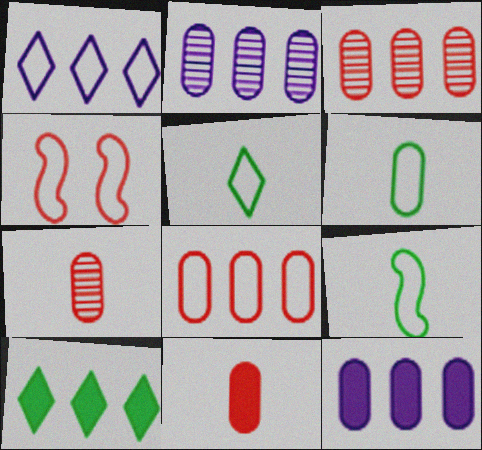[[1, 4, 6], 
[5, 6, 9]]